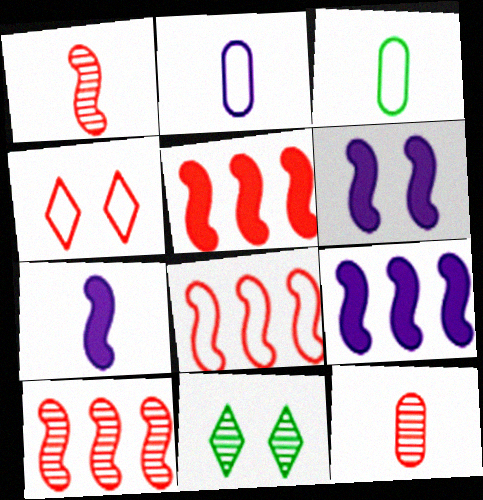[[2, 5, 11], 
[4, 5, 12], 
[5, 8, 10], 
[6, 7, 9]]